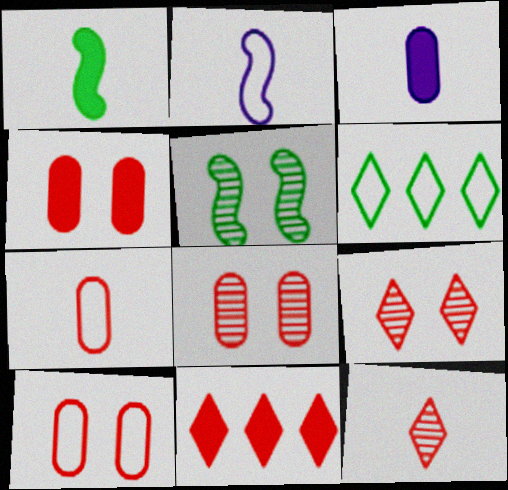[[2, 6, 10], 
[4, 8, 10]]